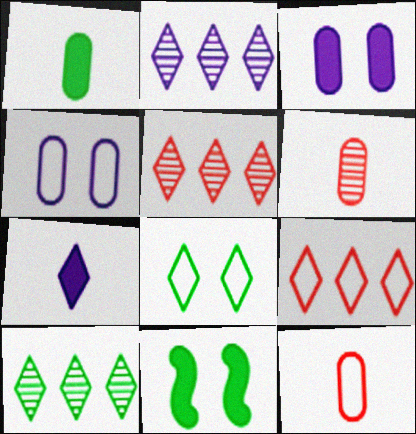[[2, 5, 10], 
[2, 11, 12], 
[5, 7, 8]]